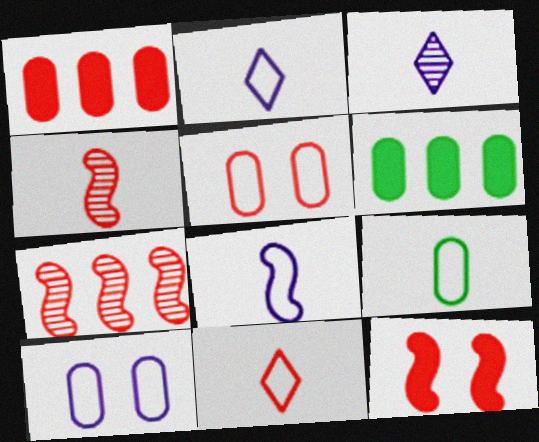[[8, 9, 11]]